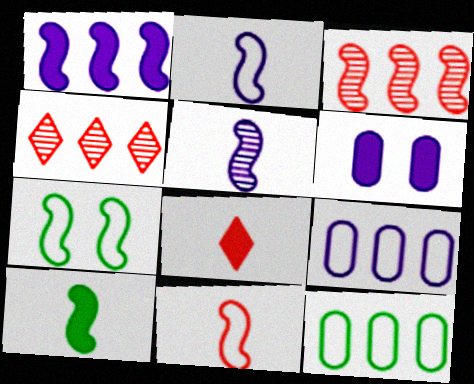[[1, 4, 12], 
[5, 10, 11]]